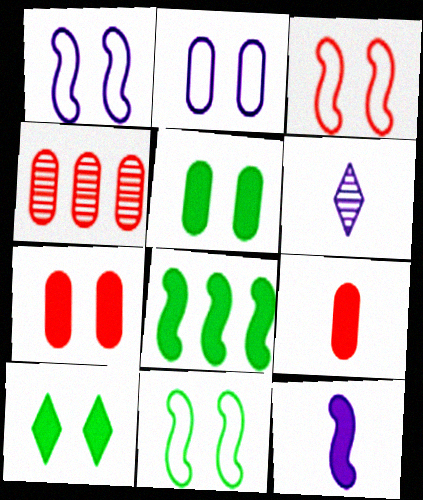[[1, 3, 11]]